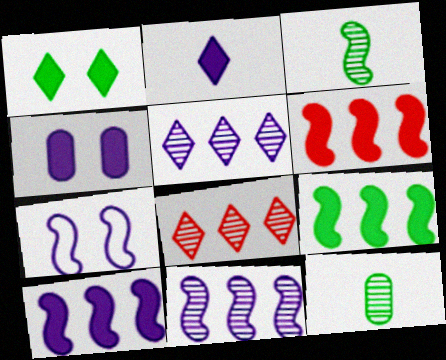[[2, 4, 10], 
[3, 6, 7], 
[6, 9, 10]]